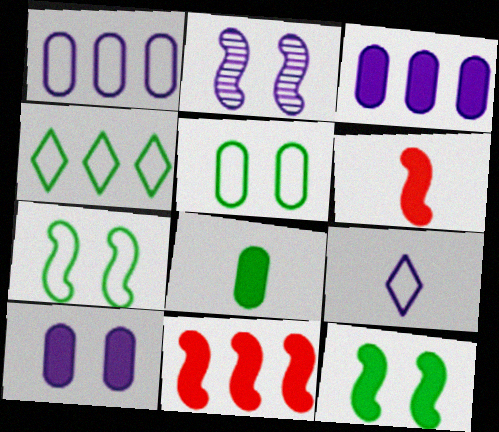[[2, 3, 9]]